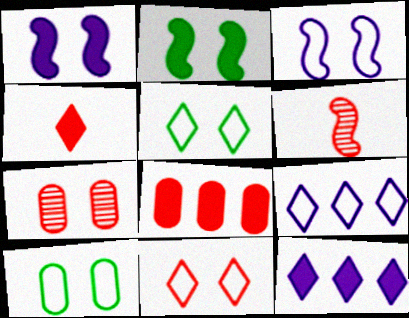[[1, 5, 7], 
[3, 10, 11], 
[6, 8, 11], 
[6, 10, 12]]